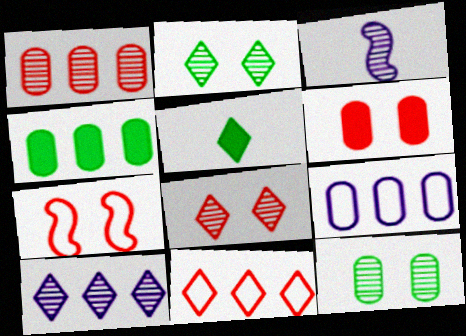[[1, 2, 3], 
[1, 4, 9], 
[6, 7, 8]]